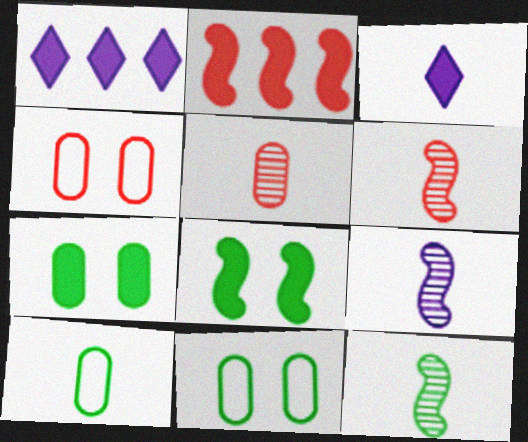[[1, 4, 12], 
[1, 6, 11], 
[2, 3, 7], 
[3, 6, 10], 
[6, 9, 12]]